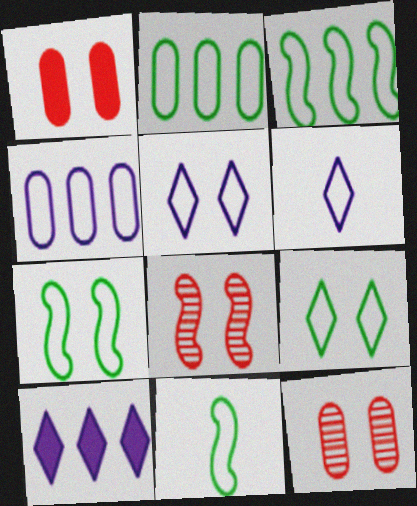[[2, 9, 11], 
[3, 7, 11], 
[10, 11, 12]]